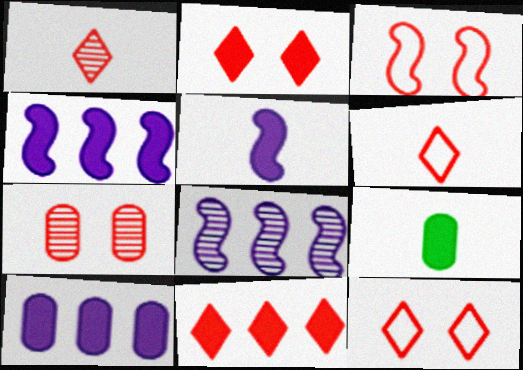[[1, 11, 12], 
[2, 3, 7], 
[2, 4, 9], 
[8, 9, 12]]